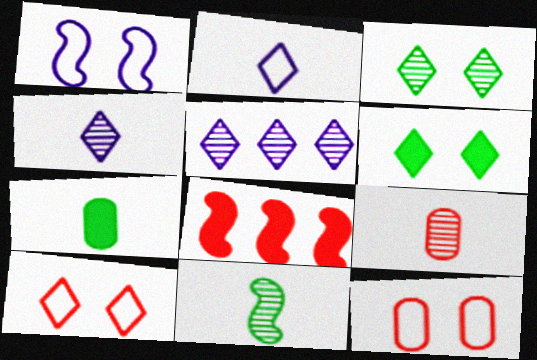[[1, 8, 11], 
[4, 9, 11], 
[8, 9, 10]]